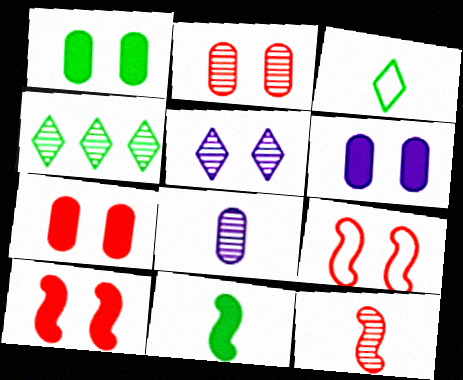[[1, 5, 9], 
[1, 6, 7]]